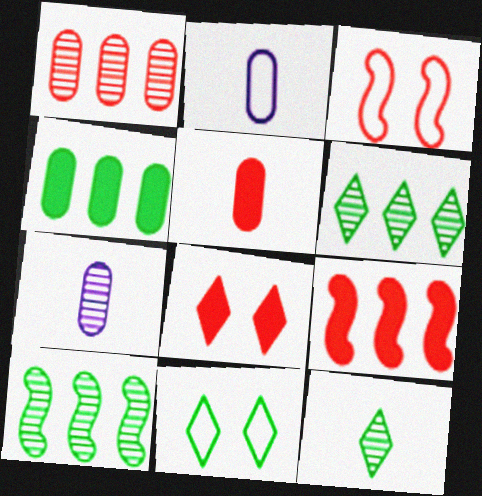[[2, 8, 10], 
[5, 8, 9], 
[7, 9, 11]]